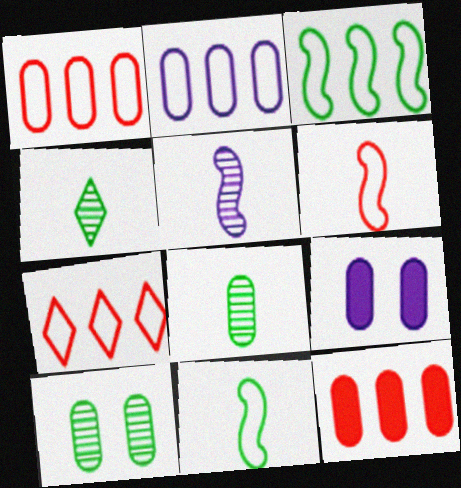[[1, 8, 9], 
[2, 3, 7]]